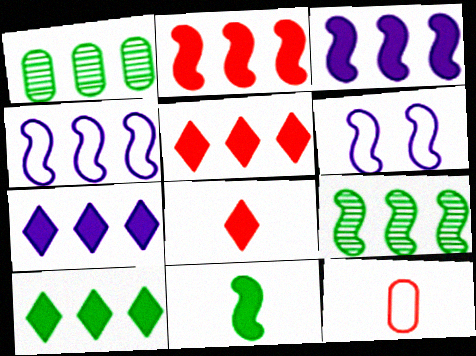[[1, 4, 5], 
[1, 6, 8], 
[2, 4, 9], 
[5, 7, 10]]